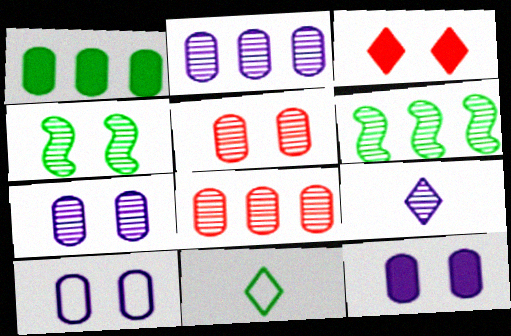[[1, 4, 11], 
[3, 4, 10], 
[4, 8, 9], 
[5, 6, 9], 
[7, 10, 12]]